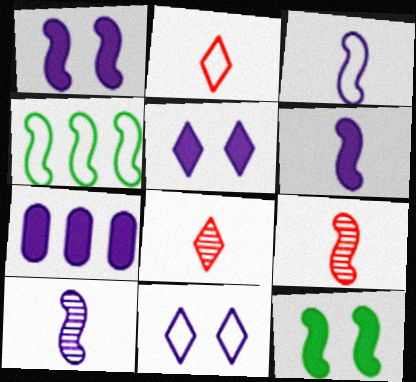[[1, 4, 9], 
[3, 6, 10], 
[5, 6, 7], 
[7, 10, 11]]